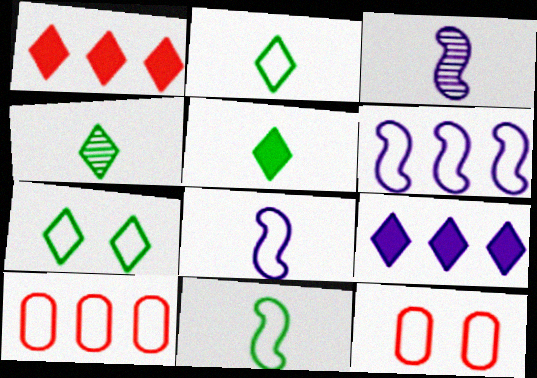[[2, 4, 5], 
[2, 6, 12], 
[7, 8, 10]]